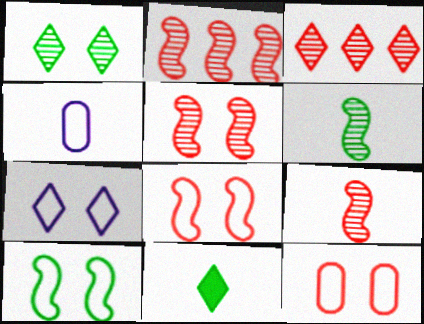[[2, 5, 9], 
[3, 7, 11], 
[4, 9, 11], 
[7, 10, 12]]